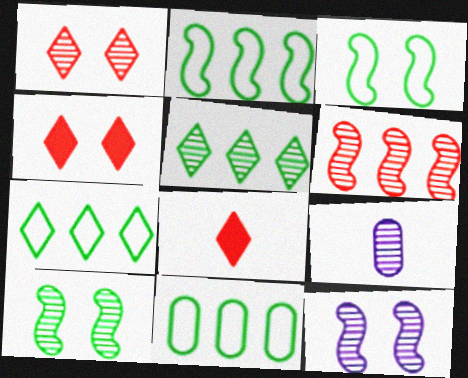[[2, 4, 9], 
[2, 7, 11], 
[8, 11, 12]]